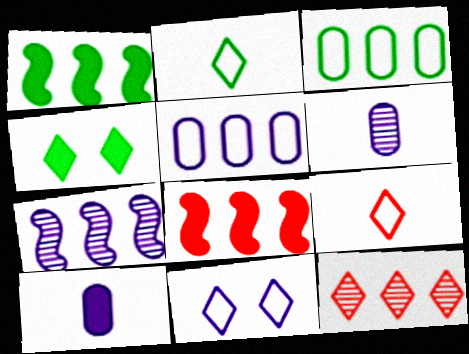[[1, 5, 12], 
[4, 8, 10], 
[7, 10, 11]]